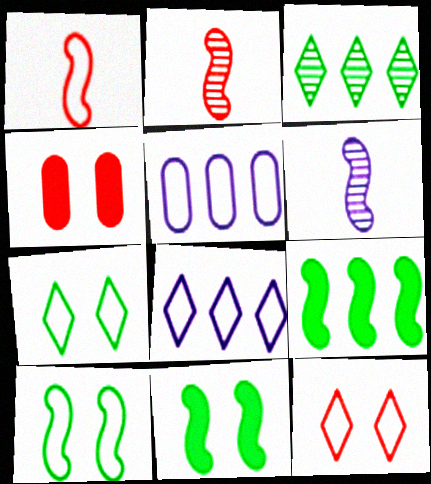[[1, 5, 7]]